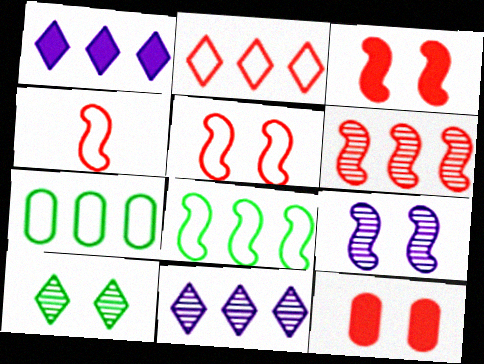[[1, 6, 7], 
[3, 4, 6]]